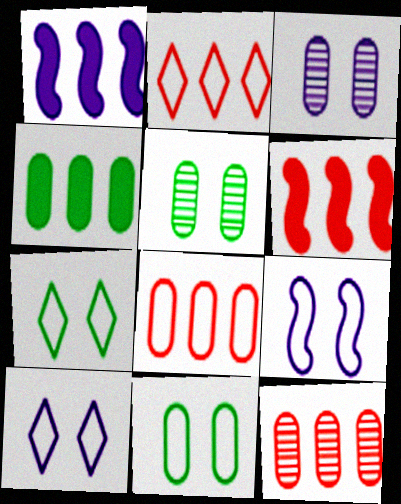[[2, 6, 12]]